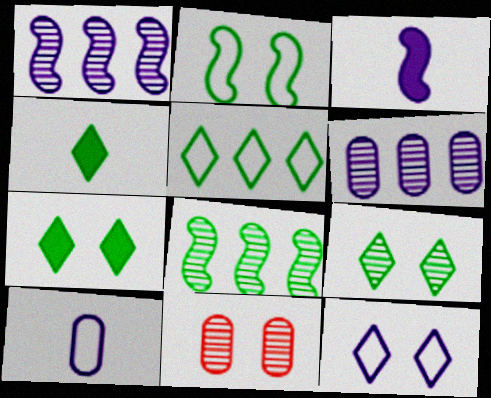[[3, 5, 11], 
[3, 6, 12], 
[4, 5, 9]]